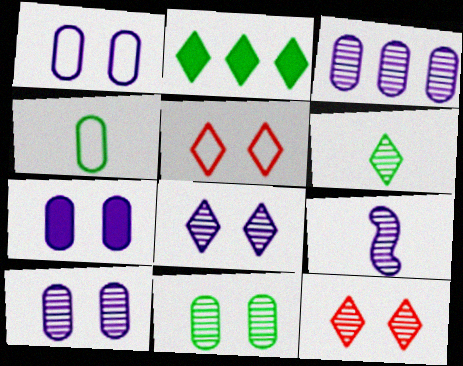[[1, 7, 10], 
[3, 8, 9]]